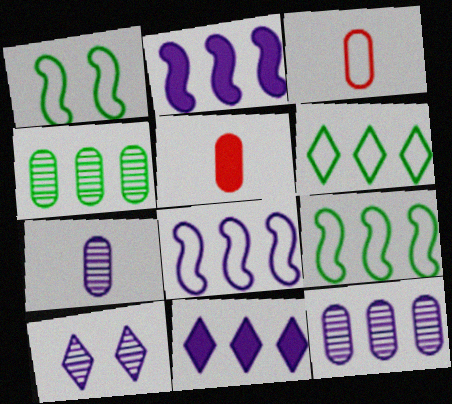[[5, 9, 10], 
[8, 11, 12]]